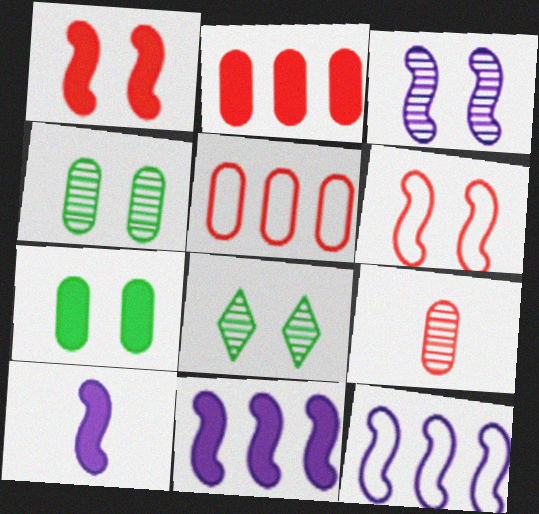[[3, 10, 12], 
[5, 8, 10]]